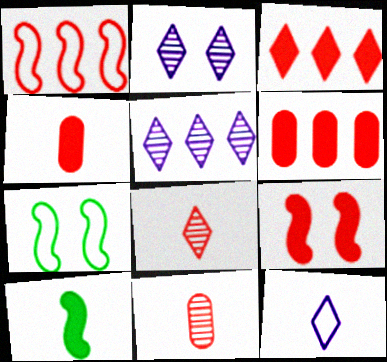[[3, 4, 9], 
[4, 5, 7], 
[10, 11, 12]]